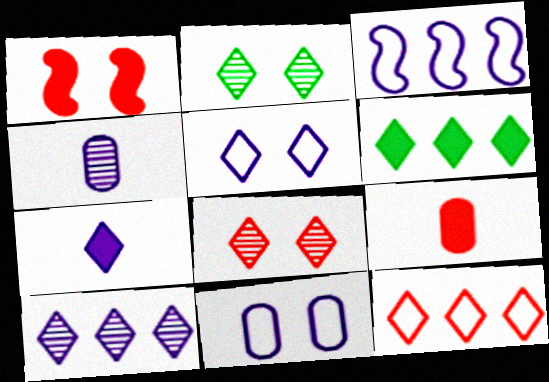[[1, 2, 11], 
[2, 3, 9], 
[2, 7, 12], 
[5, 7, 10], 
[6, 10, 12]]